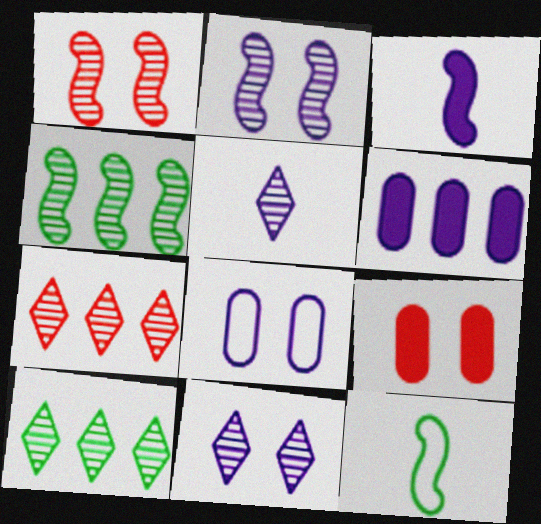[]